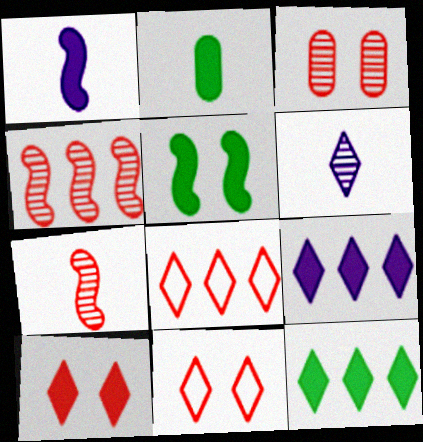[[2, 5, 12], 
[6, 11, 12]]